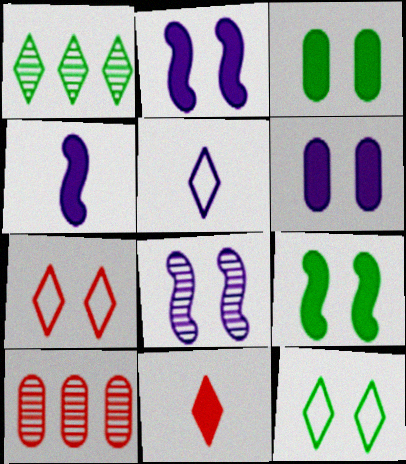[[3, 7, 8], 
[4, 10, 12], 
[5, 9, 10]]